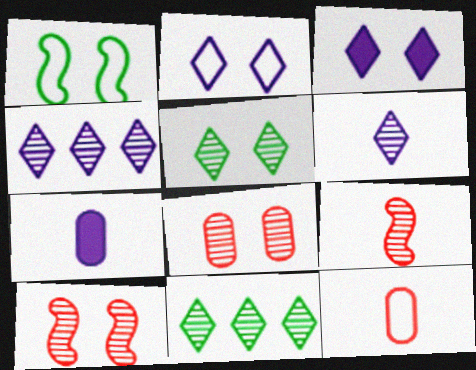[[1, 3, 8]]